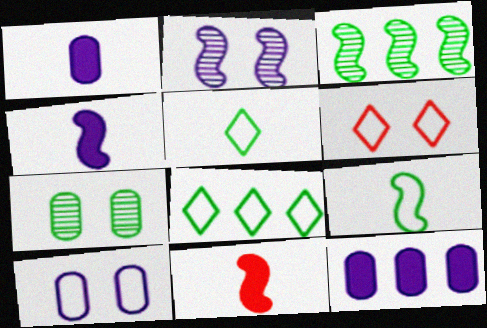[[1, 3, 6]]